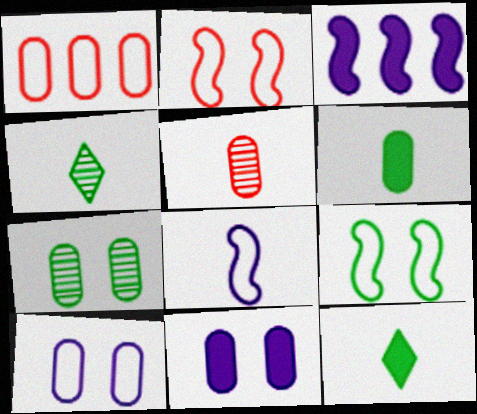[[5, 8, 12]]